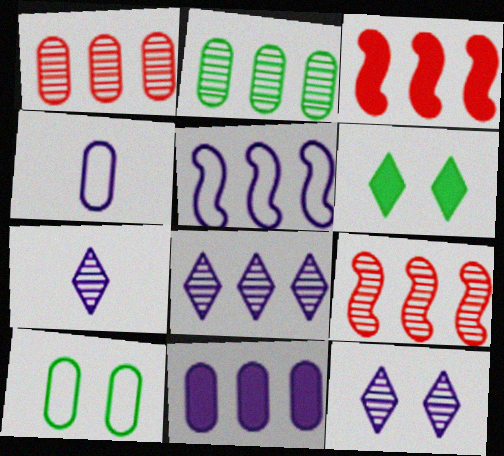[[2, 8, 9], 
[3, 7, 10], 
[4, 6, 9], 
[5, 8, 11], 
[7, 8, 12]]